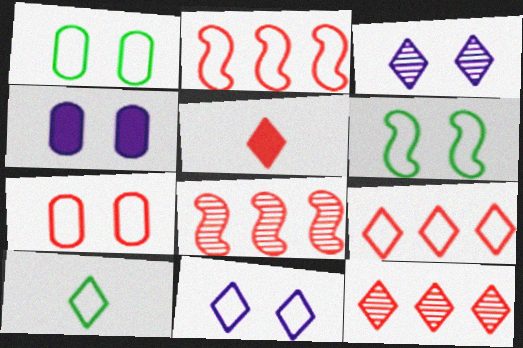[[4, 8, 10], 
[5, 7, 8], 
[6, 7, 11], 
[9, 10, 11]]